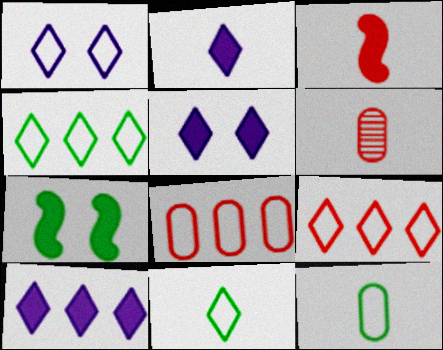[[1, 9, 11], 
[2, 5, 10]]